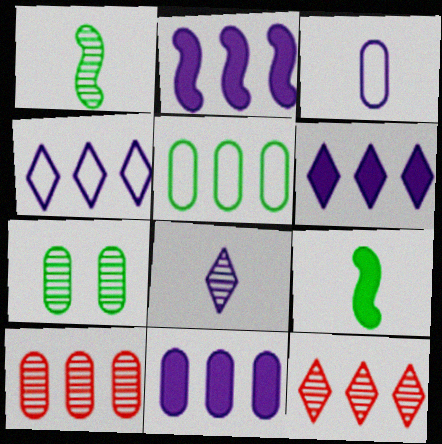[[2, 5, 12], 
[2, 6, 11], 
[5, 10, 11]]